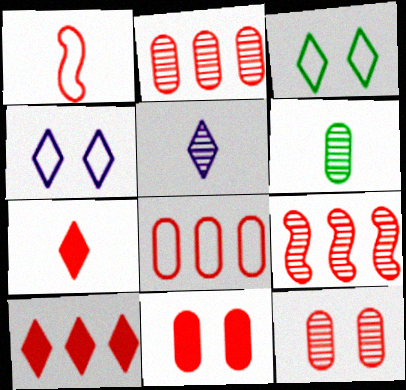[[1, 10, 12], 
[3, 5, 10], 
[8, 9, 10]]